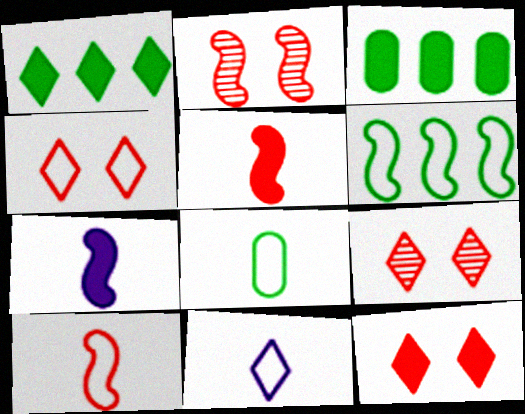[[1, 9, 11], 
[2, 3, 11], 
[2, 6, 7], 
[3, 7, 12], 
[4, 9, 12], 
[8, 10, 11]]